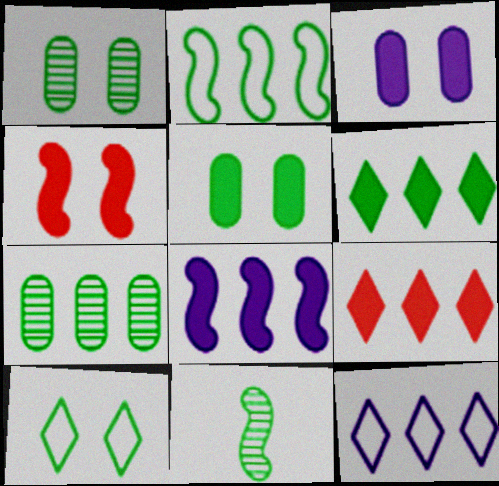[[2, 6, 7]]